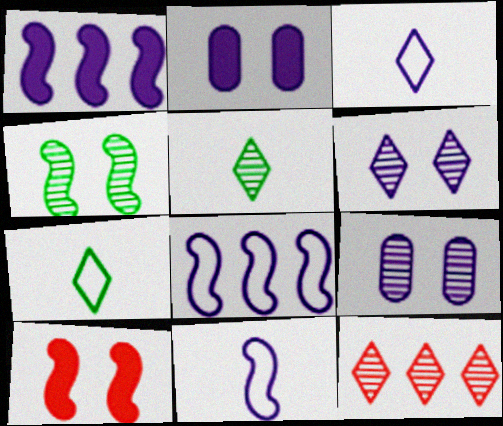[[1, 3, 9], 
[5, 6, 12]]